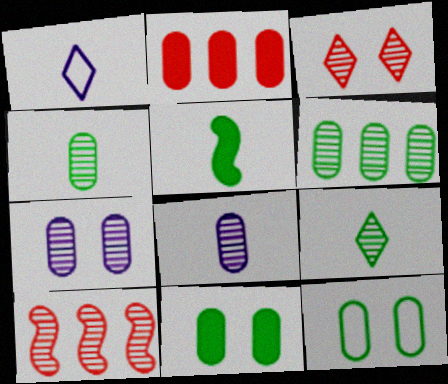[[1, 10, 11], 
[2, 8, 12], 
[7, 9, 10]]